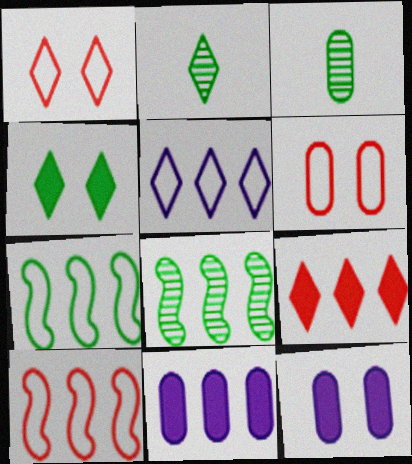[[2, 10, 12], 
[3, 4, 7], 
[3, 6, 11]]